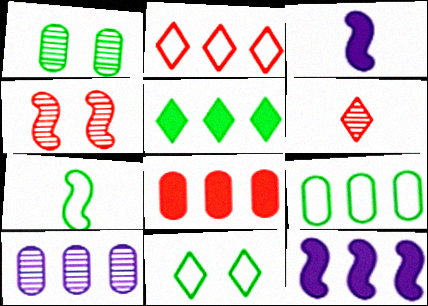[[1, 2, 3], 
[1, 5, 7], 
[4, 7, 12], 
[5, 8, 12], 
[7, 9, 11], 
[8, 9, 10]]